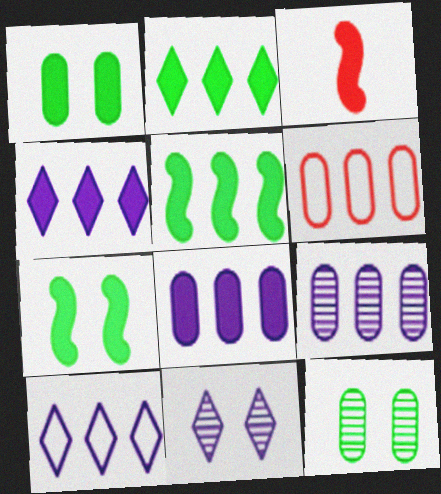[[1, 3, 4], 
[3, 10, 12]]